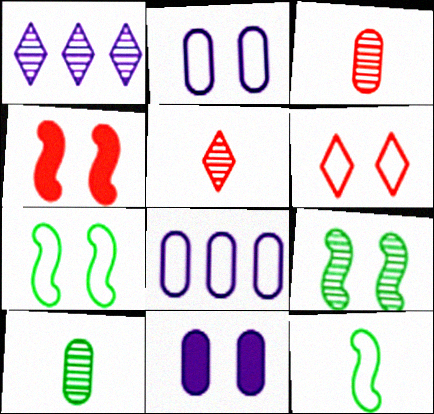[[1, 3, 9], 
[2, 6, 7], 
[6, 8, 12], 
[6, 9, 11]]